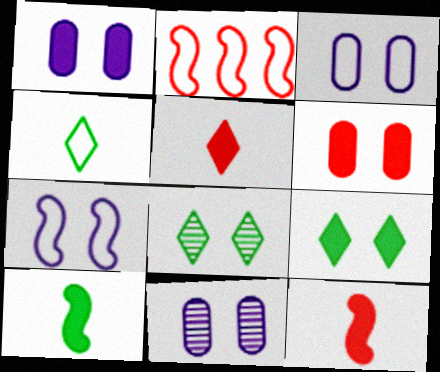[[1, 3, 11], 
[2, 3, 4], 
[6, 7, 8]]